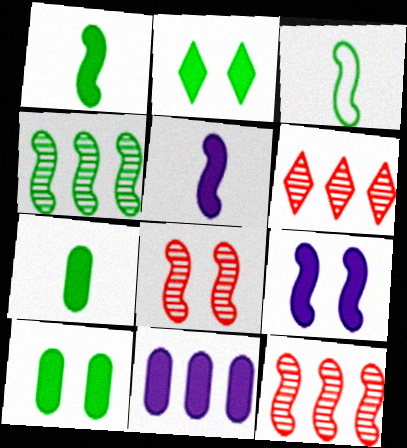[[3, 9, 12]]